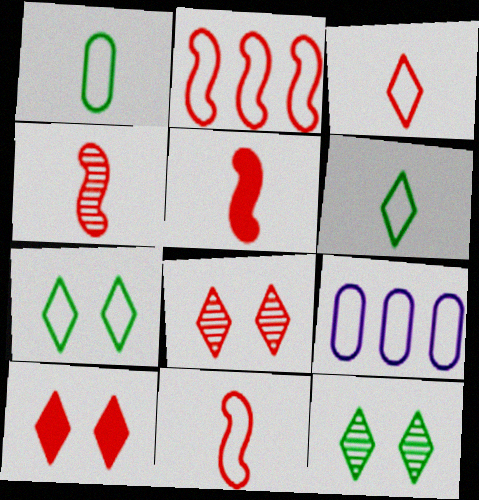[[4, 5, 11], 
[5, 9, 12], 
[7, 9, 11]]